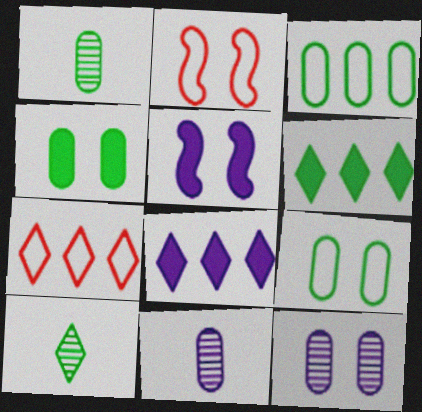[[1, 2, 8], 
[1, 3, 4], 
[1, 5, 7], 
[2, 6, 11]]